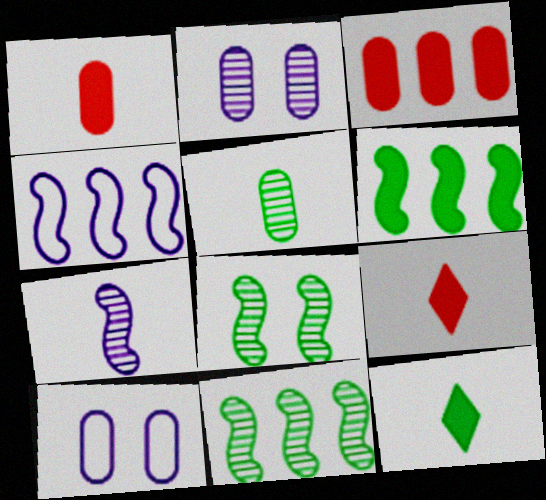[[3, 5, 10], 
[9, 10, 11]]